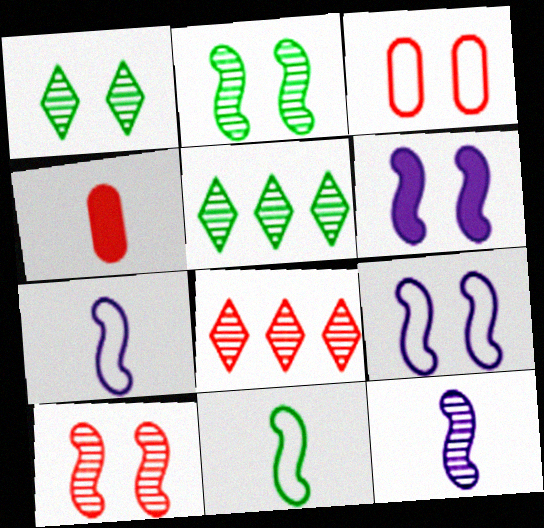[[1, 3, 6], 
[4, 5, 9]]